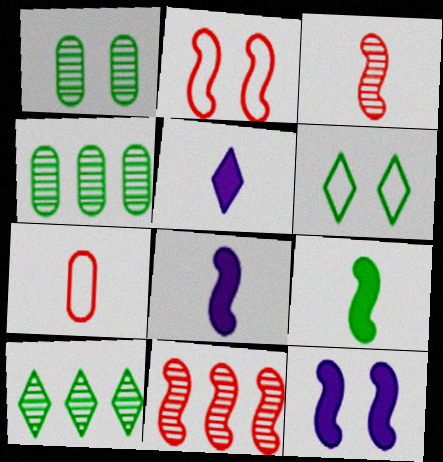[[2, 4, 5], 
[4, 6, 9], 
[7, 10, 12]]